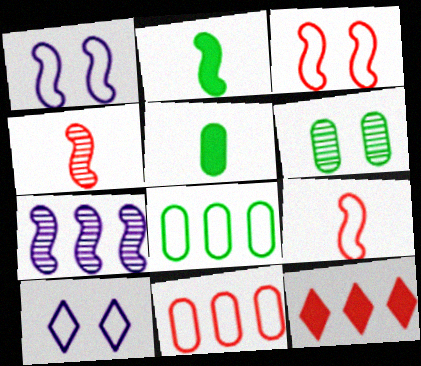[[2, 3, 7], 
[5, 6, 8], 
[7, 8, 12], 
[8, 9, 10]]